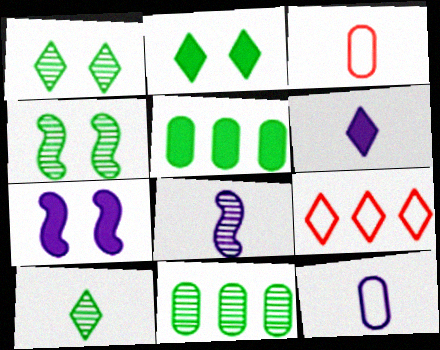[[1, 6, 9], 
[4, 10, 11], 
[6, 8, 12]]